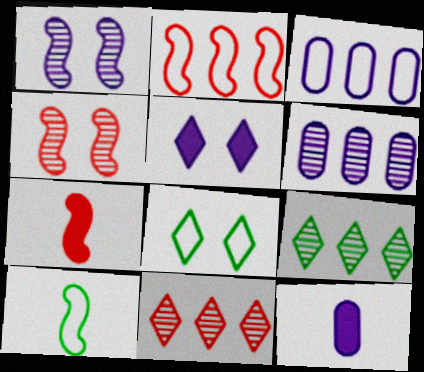[[2, 4, 7], 
[6, 7, 8]]